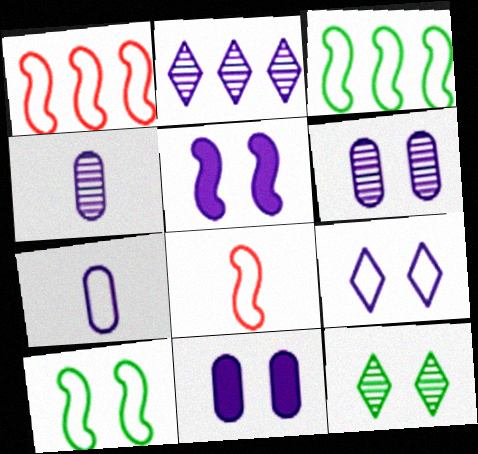[[2, 5, 7], 
[5, 6, 9]]